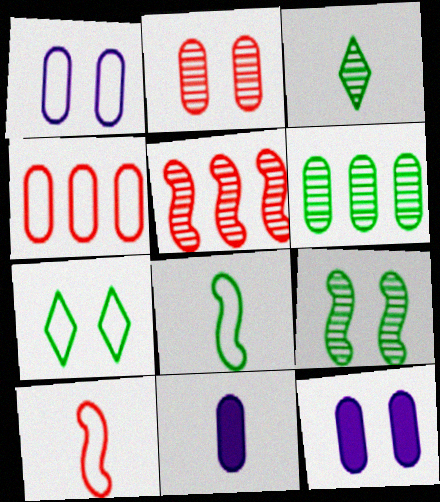[[3, 6, 9], 
[3, 10, 11], 
[5, 7, 11]]